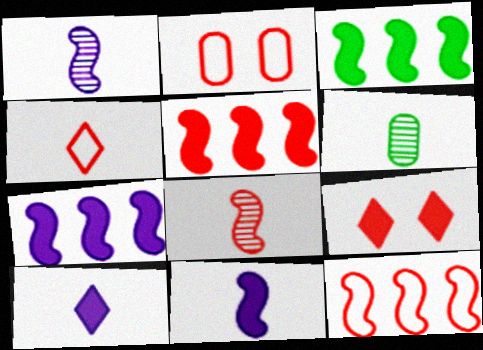[[2, 4, 12], 
[3, 5, 7], 
[4, 6, 11]]